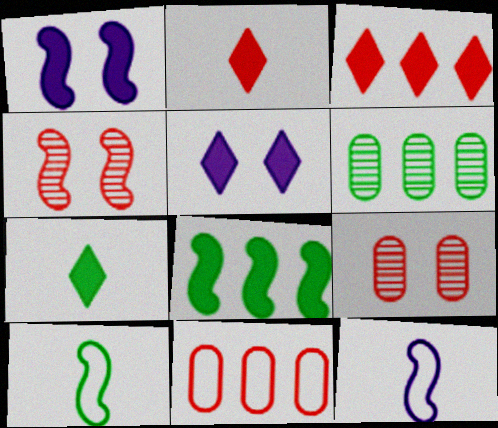[[2, 4, 11], 
[3, 5, 7], 
[4, 8, 12]]